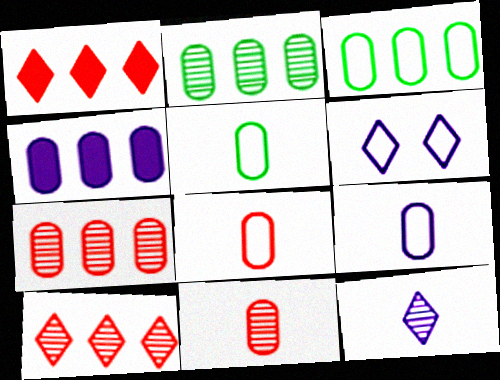[[3, 4, 7], 
[5, 8, 9]]